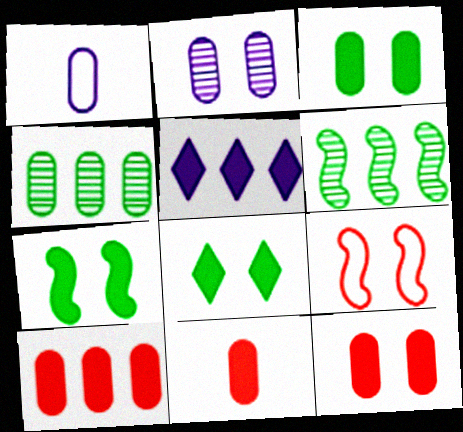[[1, 4, 12], 
[2, 8, 9], 
[3, 7, 8], 
[5, 7, 11], 
[10, 11, 12]]